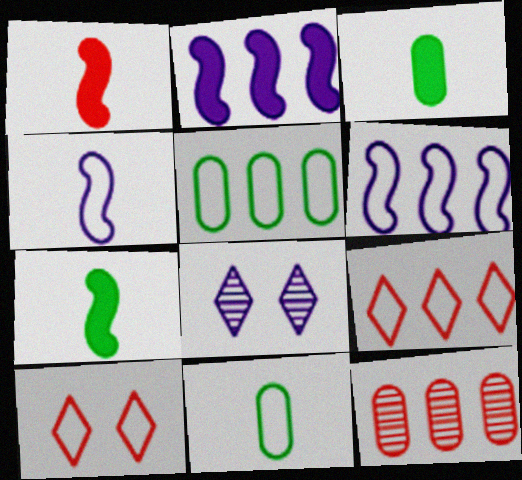[[1, 5, 8], 
[1, 10, 12], 
[4, 5, 10], 
[5, 6, 9], 
[6, 10, 11]]